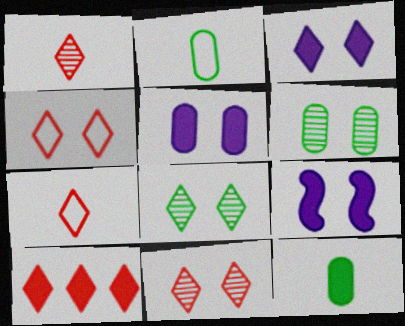[[1, 4, 10], 
[3, 4, 8], 
[3, 5, 9], 
[4, 6, 9], 
[7, 10, 11], 
[9, 10, 12]]